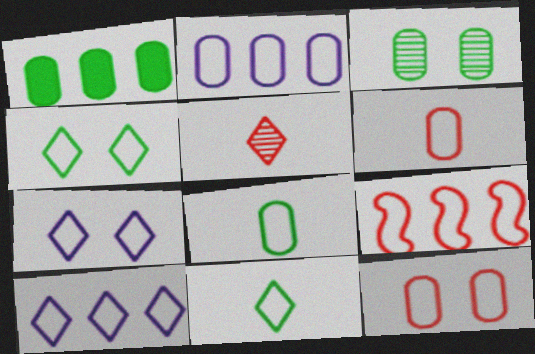[[1, 3, 8], 
[2, 8, 12], 
[7, 8, 9]]